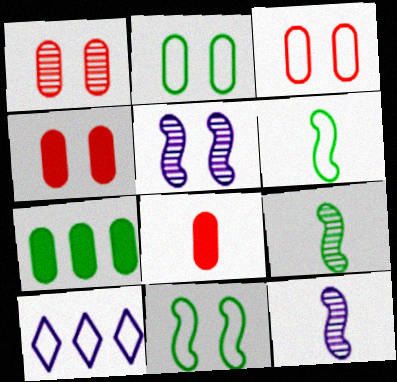[[1, 3, 4], 
[3, 6, 10], 
[4, 9, 10]]